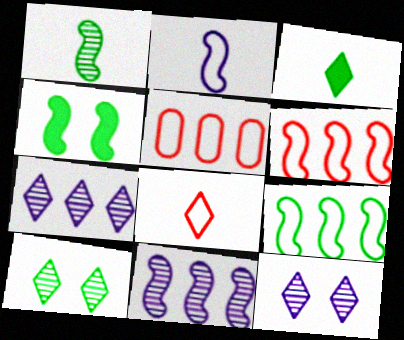[[1, 4, 9]]